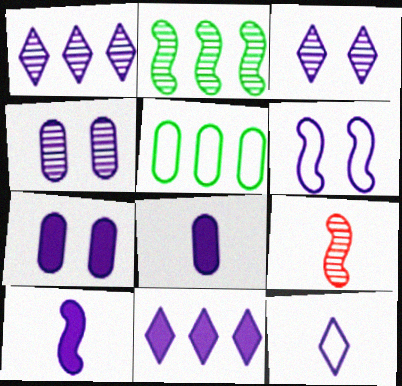[[1, 6, 8], 
[3, 6, 7], 
[3, 11, 12], 
[7, 10, 11]]